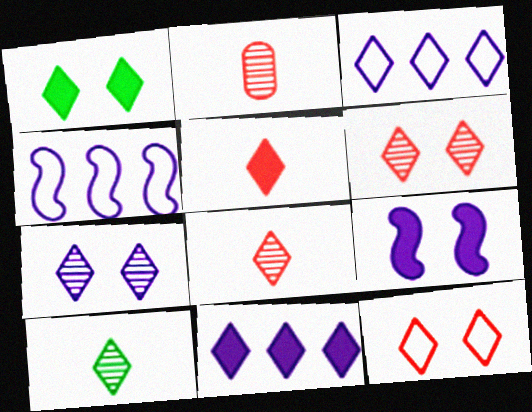[[1, 2, 4], 
[1, 3, 8], 
[1, 5, 11], 
[1, 7, 12], 
[10, 11, 12]]